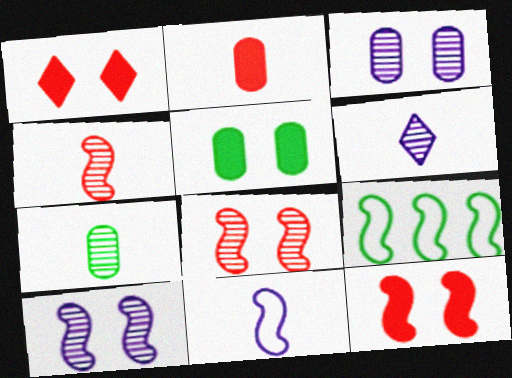[[4, 6, 7]]